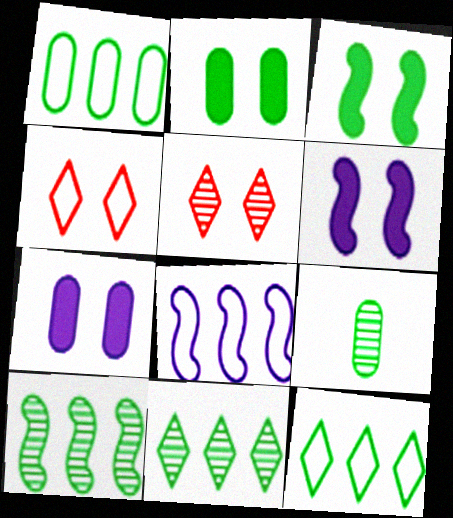[[1, 2, 9], 
[3, 9, 12]]